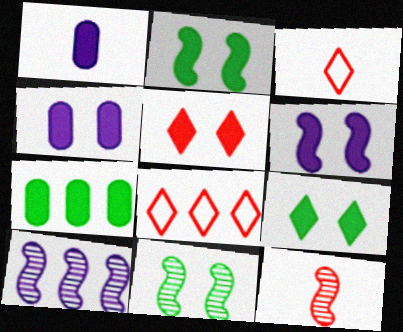[[1, 8, 11], 
[2, 4, 5], 
[7, 8, 10], 
[10, 11, 12]]